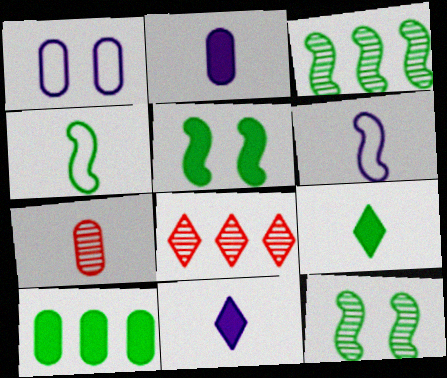[[1, 7, 10], 
[3, 4, 5], 
[4, 7, 11], 
[5, 9, 10], 
[6, 7, 9]]